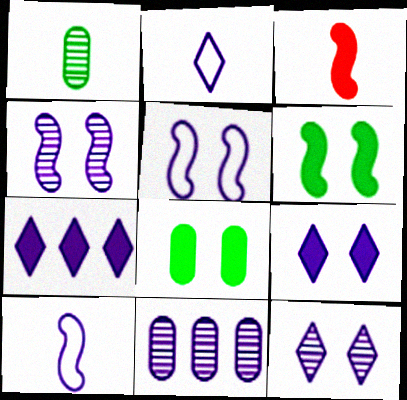[[1, 2, 3], 
[2, 7, 12], 
[3, 7, 8], 
[9, 10, 11]]